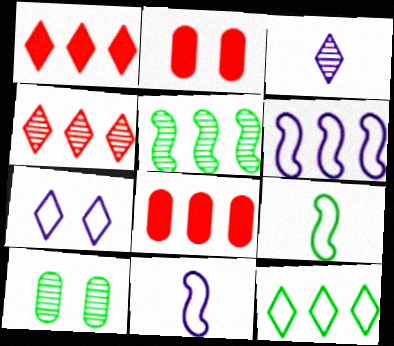[[1, 10, 11]]